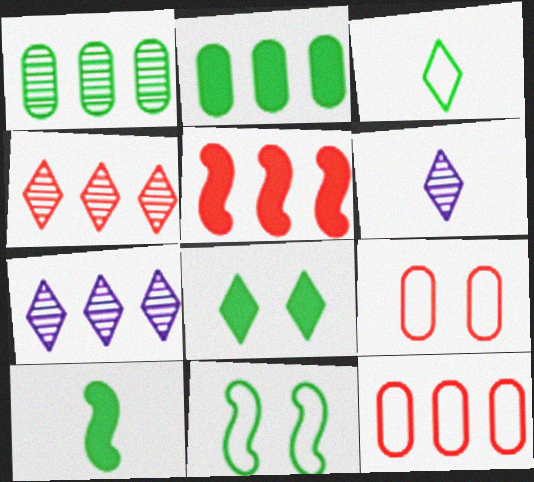[[2, 8, 10], 
[4, 5, 12], 
[7, 9, 10]]